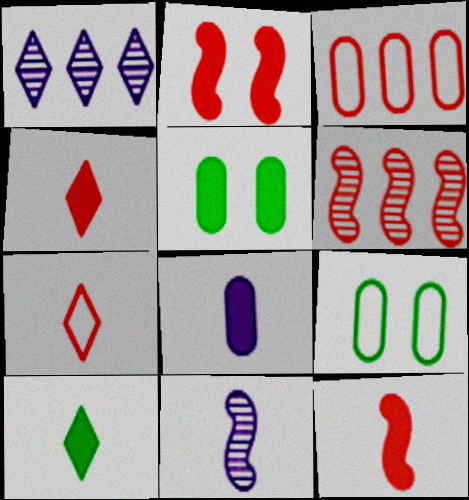[[1, 9, 12], 
[8, 10, 12]]